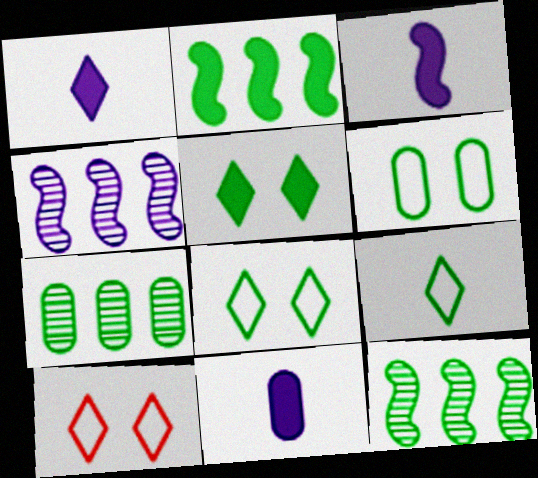[[1, 3, 11], 
[3, 7, 10], 
[10, 11, 12]]